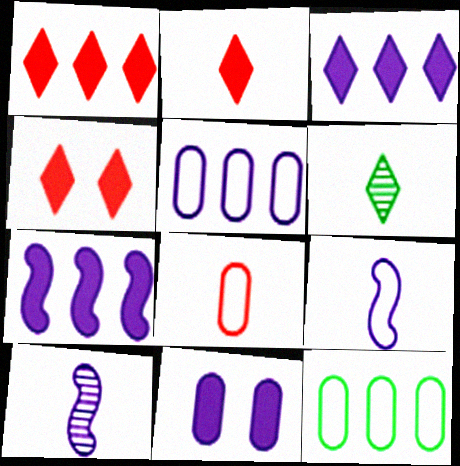[[1, 2, 4], 
[4, 10, 12]]